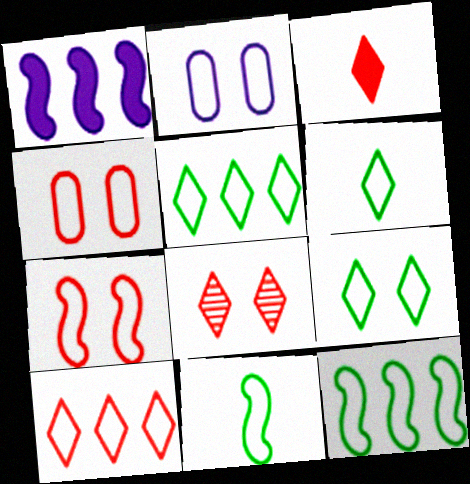[[2, 7, 9], 
[2, 10, 11], 
[3, 8, 10], 
[5, 6, 9]]